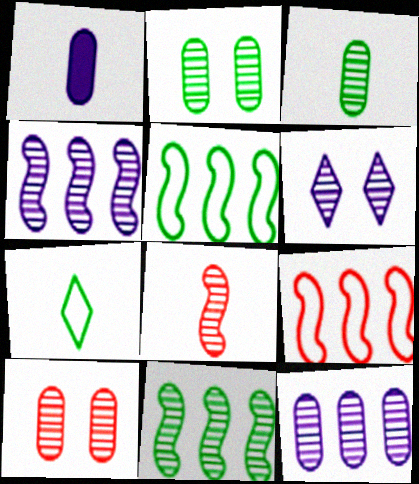[[1, 7, 8], 
[3, 10, 12]]